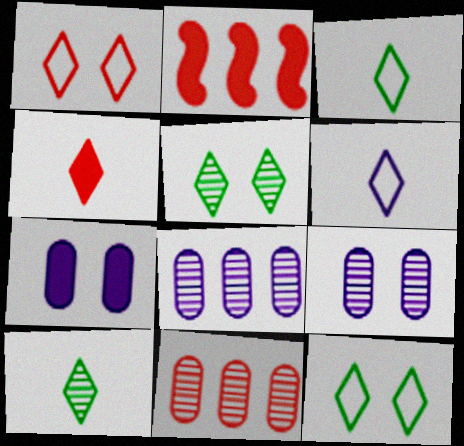[[2, 3, 9], 
[4, 6, 10]]